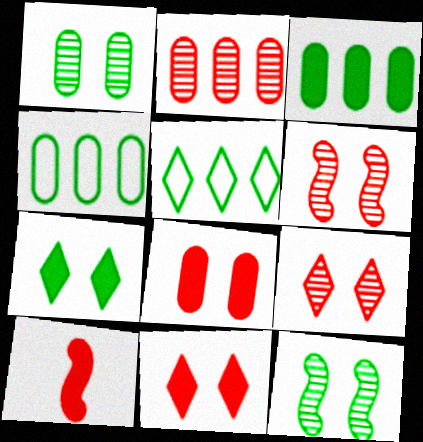[]